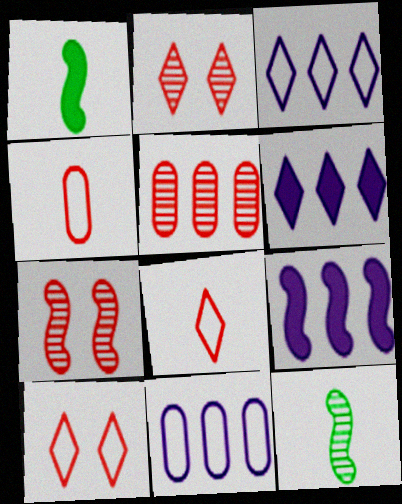[[1, 2, 11]]